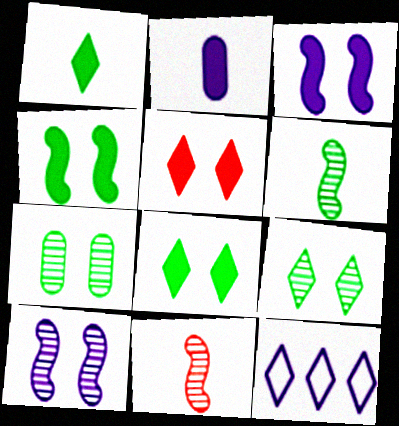[[2, 10, 12]]